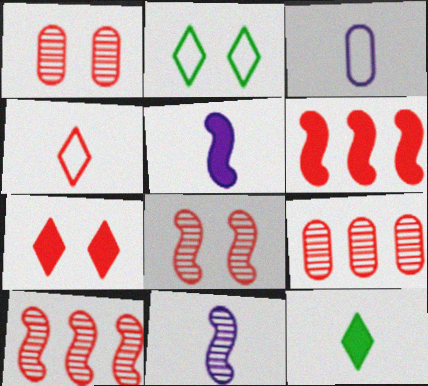[[1, 4, 6], 
[2, 5, 9]]